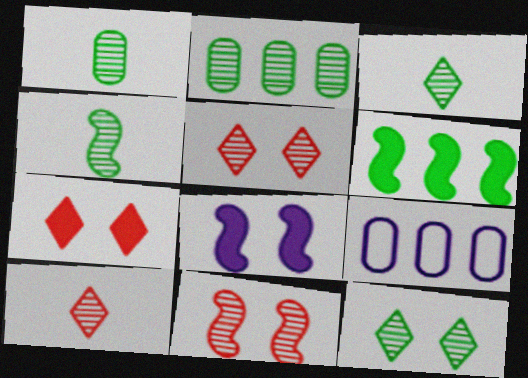[[1, 3, 4], 
[2, 4, 12], 
[4, 7, 9]]